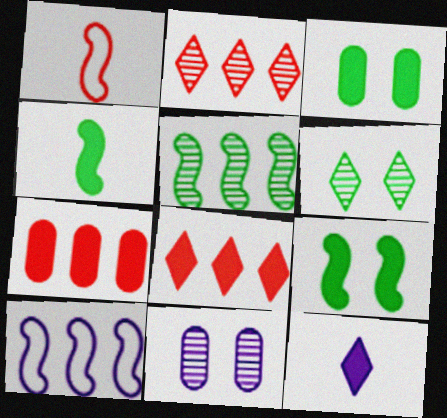[[7, 9, 12], 
[10, 11, 12]]